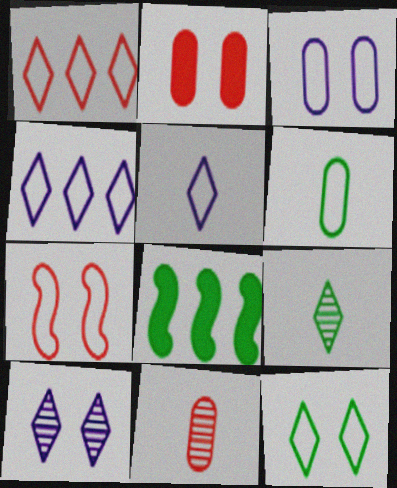[[1, 5, 12], 
[3, 7, 12], 
[4, 6, 7]]